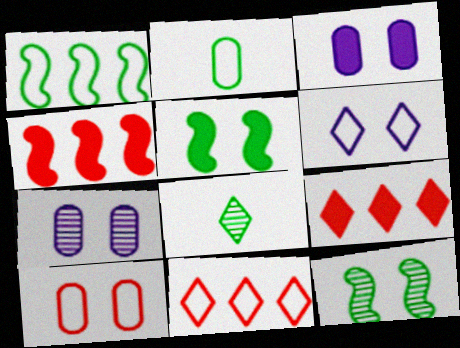[[6, 8, 9]]